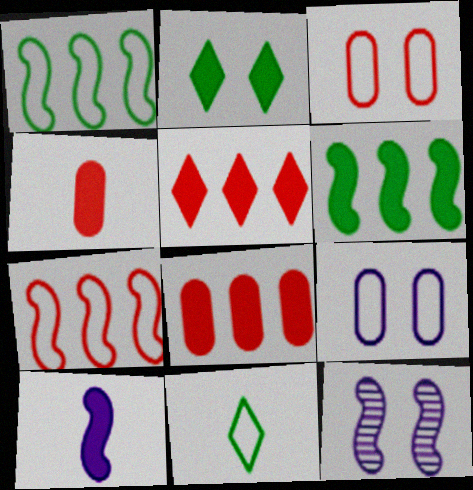[[2, 3, 12], 
[2, 8, 10], 
[7, 9, 11], 
[8, 11, 12]]